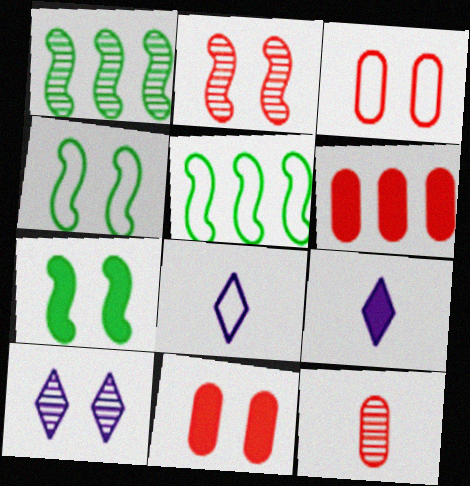[[1, 3, 9], 
[1, 8, 11], 
[1, 10, 12], 
[3, 5, 8], 
[3, 6, 12], 
[3, 7, 10], 
[4, 10, 11], 
[6, 7, 9]]